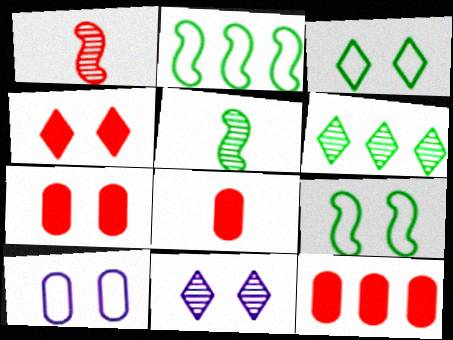[[2, 8, 11], 
[3, 4, 11], 
[7, 8, 12], 
[7, 9, 11]]